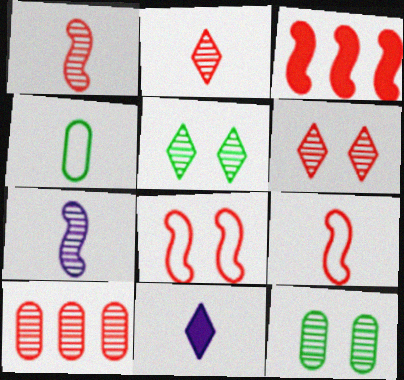[[1, 3, 8], 
[1, 4, 11], 
[1, 6, 10], 
[5, 7, 10]]